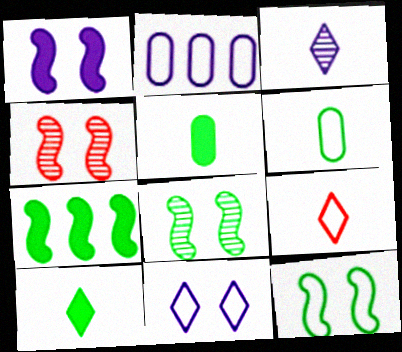[[1, 2, 3], 
[1, 4, 12], 
[2, 4, 10], 
[2, 9, 12], 
[3, 9, 10]]